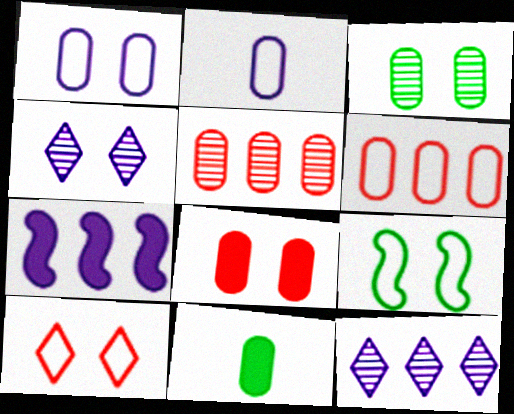[[1, 3, 8], 
[1, 5, 11], 
[1, 9, 10], 
[2, 4, 7], 
[4, 8, 9]]